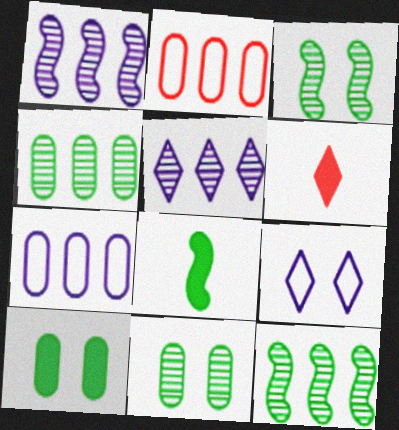[[3, 6, 7]]